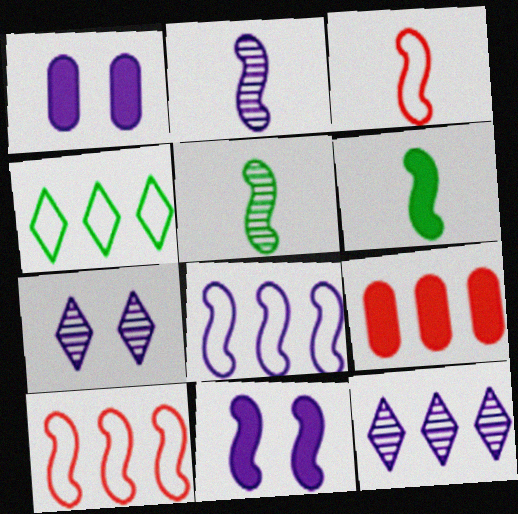[[2, 3, 6], 
[2, 8, 11], 
[5, 10, 11]]